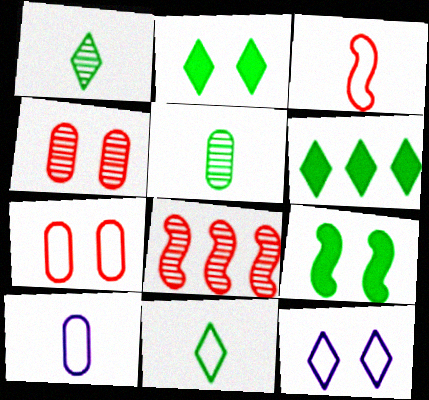[[2, 8, 10], 
[3, 10, 11], 
[4, 9, 12]]